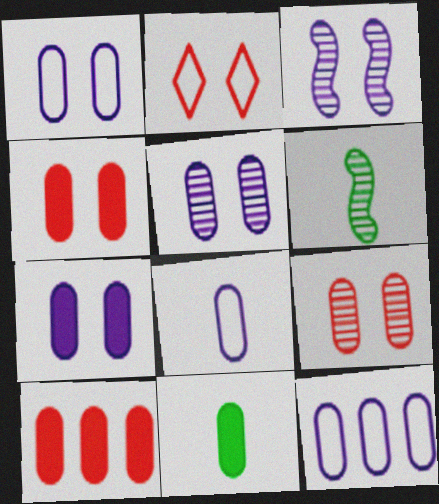[[1, 5, 7], 
[1, 8, 12], 
[7, 10, 11], 
[9, 11, 12]]